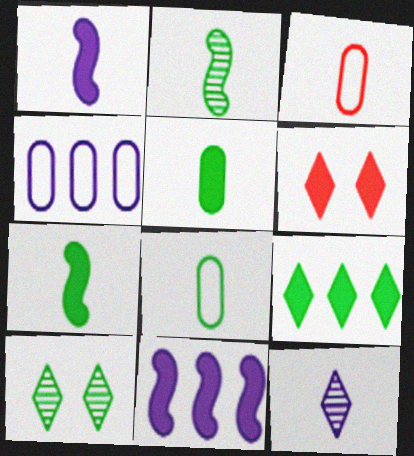[[2, 4, 6], 
[3, 7, 12], 
[3, 10, 11], 
[5, 6, 11]]